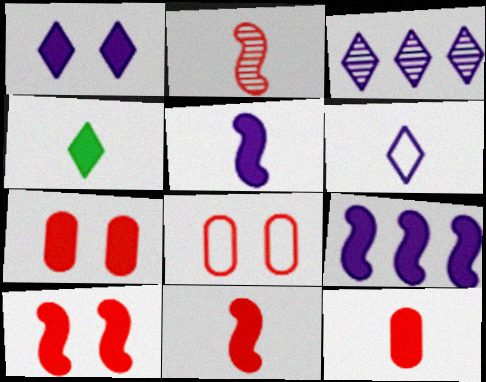[[1, 3, 6], 
[4, 5, 12], 
[4, 7, 9]]